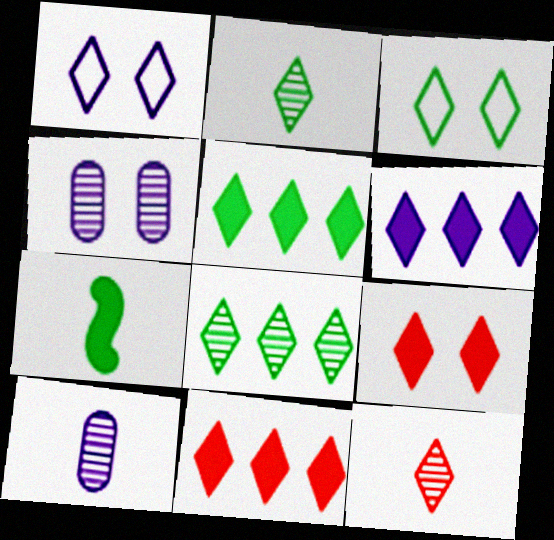[[1, 2, 11], 
[1, 5, 12], 
[2, 3, 5], 
[3, 6, 12], 
[5, 6, 11]]